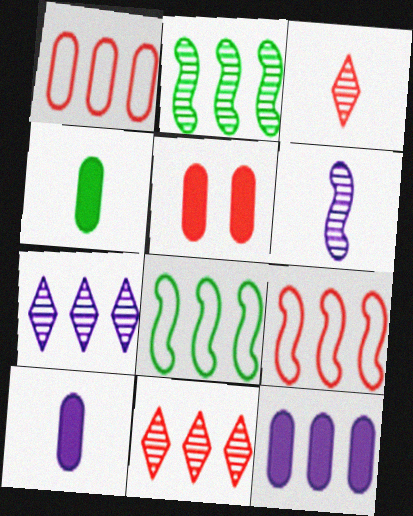[[3, 5, 9], 
[4, 5, 12], 
[8, 11, 12]]